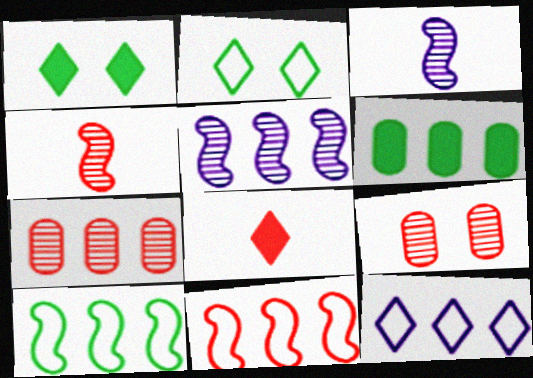[[8, 9, 11]]